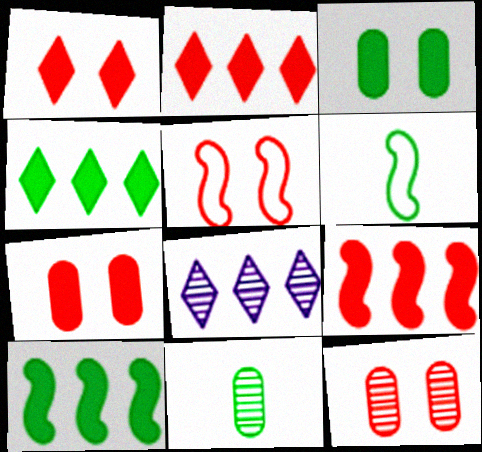[[1, 5, 12], 
[6, 7, 8]]